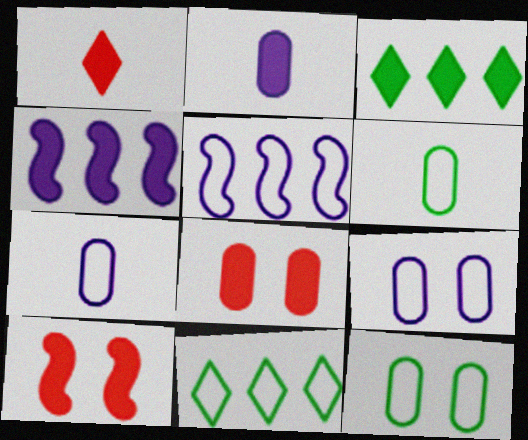[[2, 3, 10]]